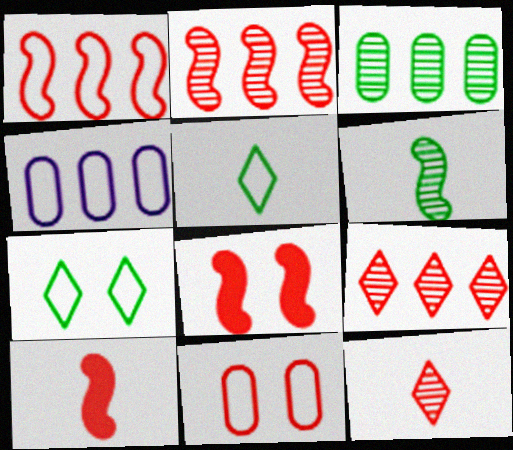[[9, 10, 11]]